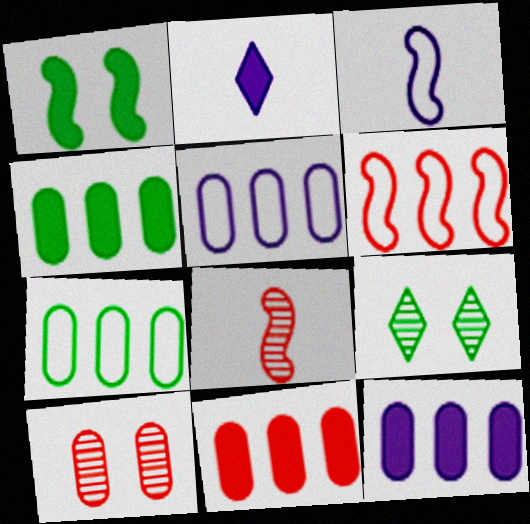[[1, 2, 11], 
[3, 9, 11], 
[4, 11, 12]]